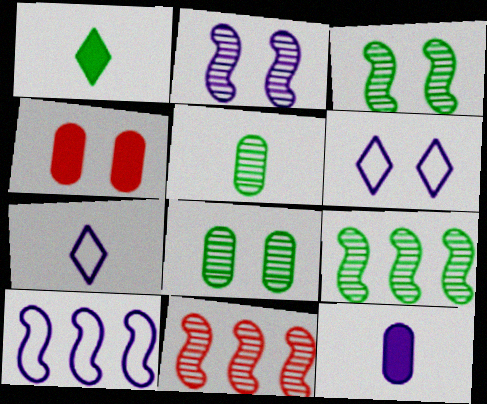[[3, 4, 6], 
[4, 7, 9]]